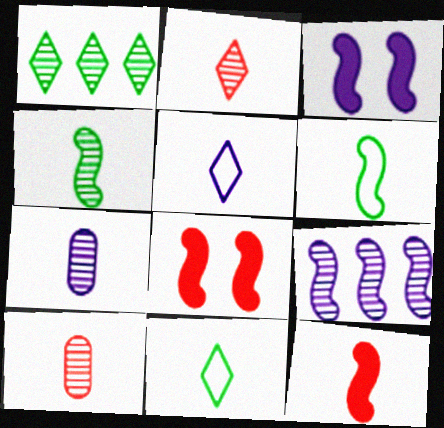[[2, 4, 7], 
[6, 8, 9], 
[7, 11, 12]]